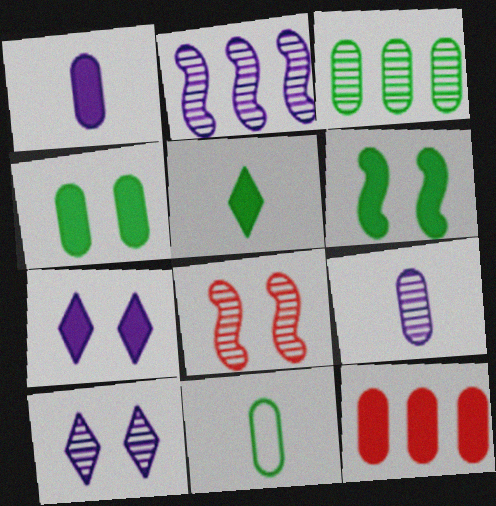[[1, 4, 12], 
[2, 9, 10], 
[3, 4, 11]]